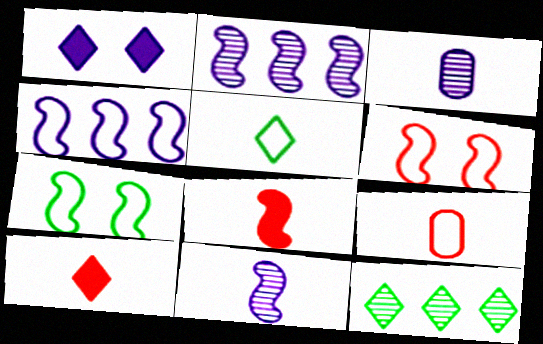[[1, 3, 4], 
[2, 7, 8], 
[3, 5, 8]]